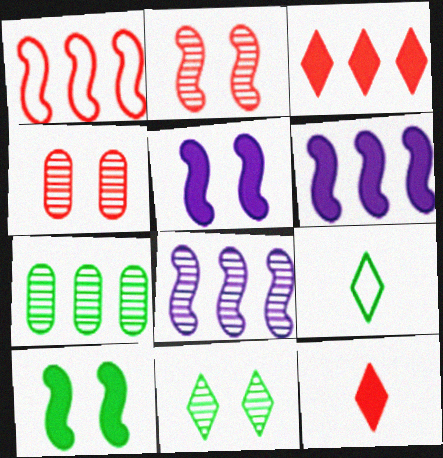[[1, 4, 12], 
[4, 6, 9], 
[7, 9, 10]]